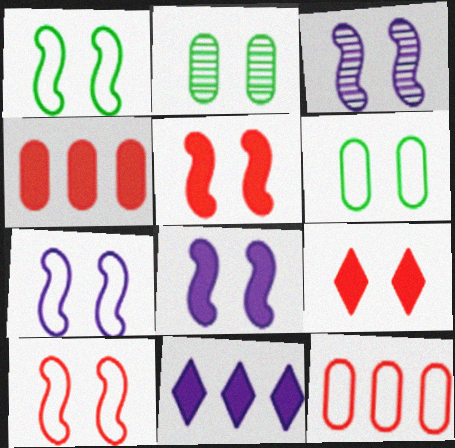[[1, 3, 5], 
[1, 7, 10], 
[2, 7, 9], 
[3, 6, 9], 
[3, 7, 8]]